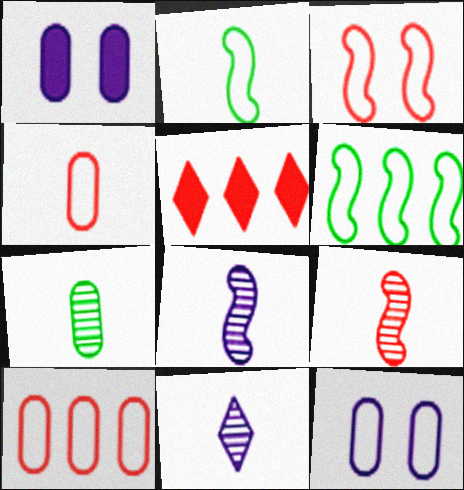[[1, 7, 10], 
[7, 9, 11]]